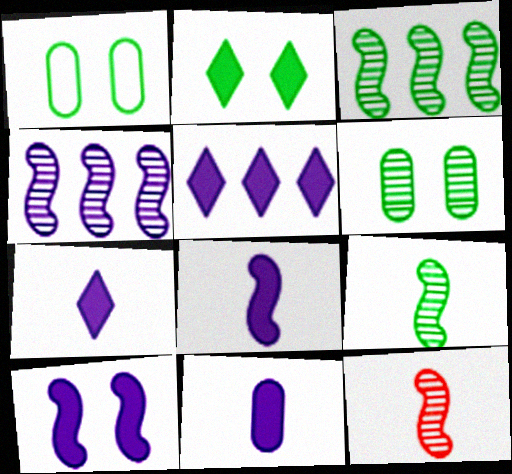[[1, 5, 12], 
[5, 10, 11], 
[7, 8, 11]]